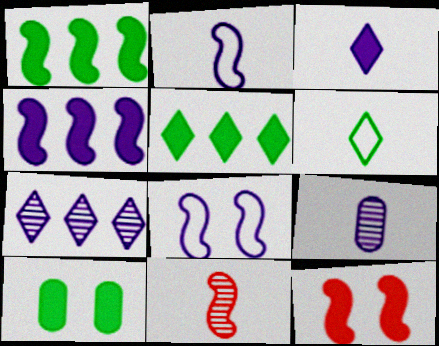[[1, 8, 11], 
[2, 3, 9]]